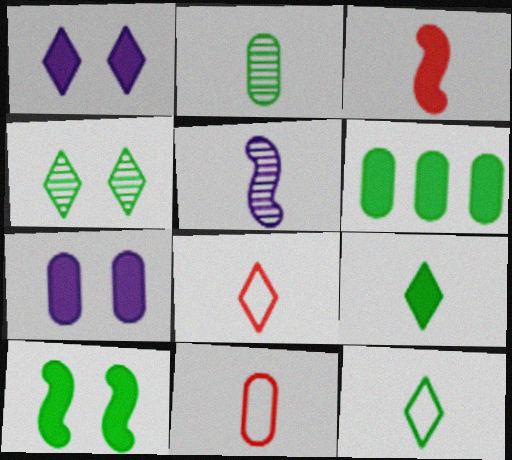[[1, 3, 6], 
[5, 9, 11], 
[6, 9, 10]]